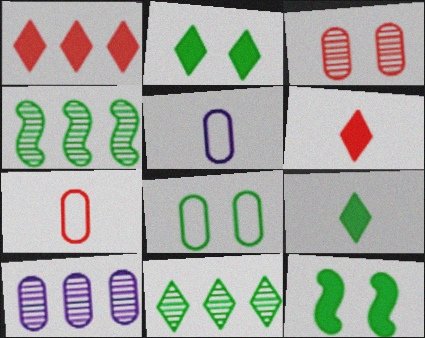[[4, 8, 9]]